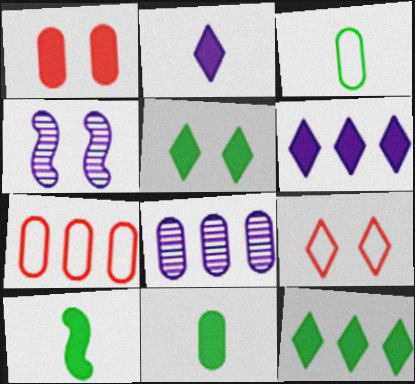[[1, 3, 8], 
[1, 6, 10], 
[8, 9, 10]]